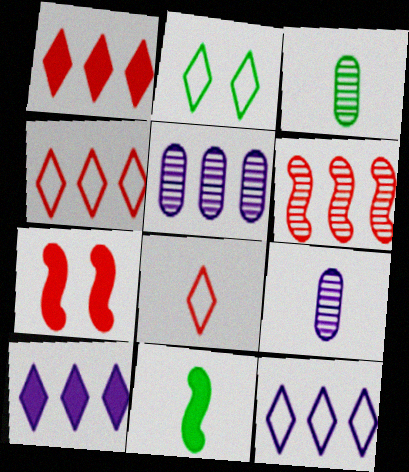[[2, 8, 12], 
[3, 7, 12], 
[8, 9, 11]]